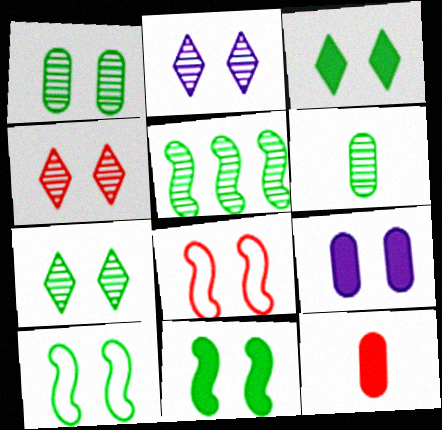[[1, 3, 10], 
[2, 4, 7], 
[4, 9, 10], 
[5, 6, 7], 
[7, 8, 9]]